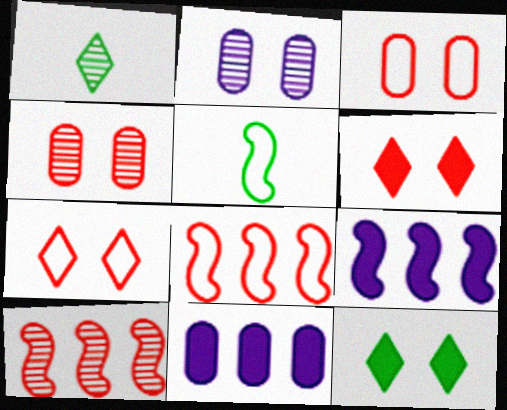[[1, 2, 10], 
[1, 3, 9]]